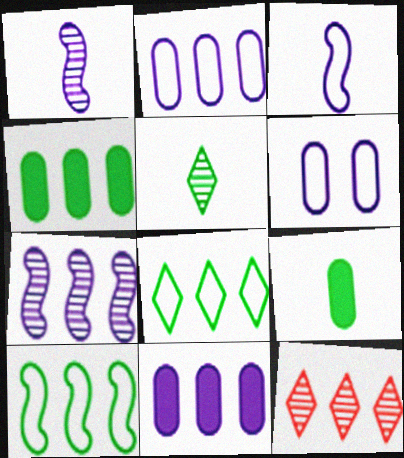[[10, 11, 12]]